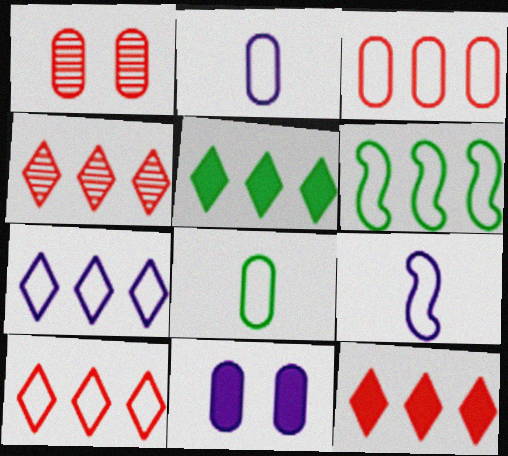[[1, 5, 9], 
[3, 6, 7], 
[4, 5, 7], 
[4, 10, 12]]